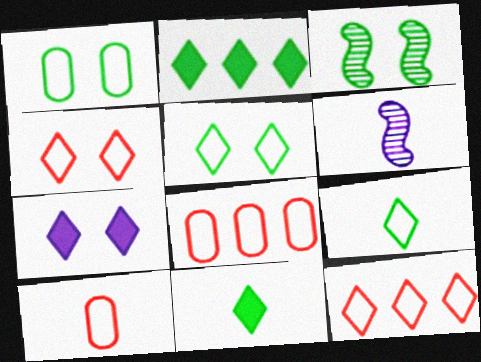[[6, 10, 11]]